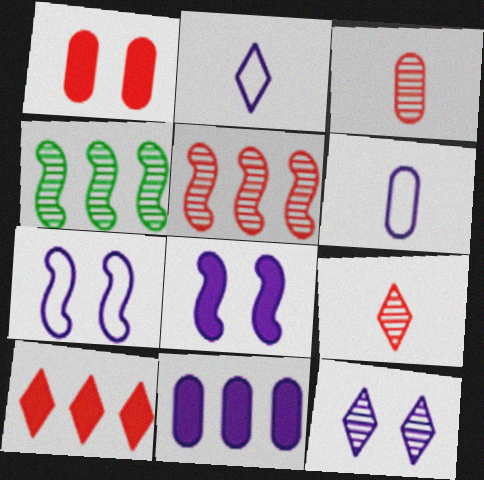[[1, 2, 4], 
[3, 4, 12]]